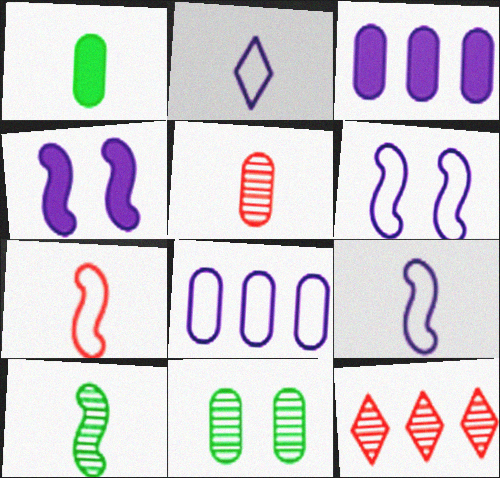[[1, 6, 12], 
[2, 6, 8]]